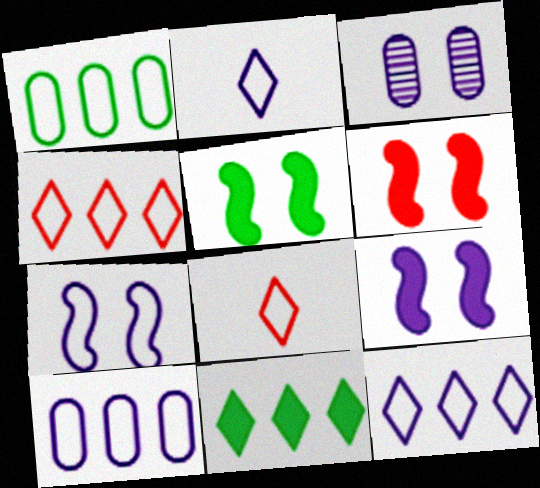[[1, 7, 8], 
[2, 7, 10], 
[5, 6, 9]]